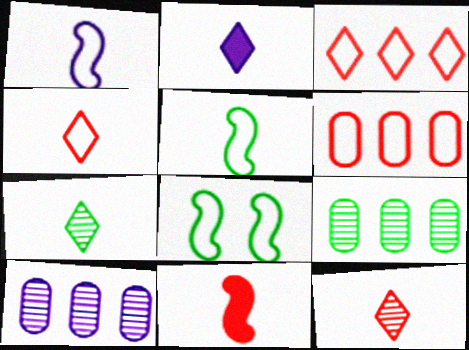[[2, 4, 7]]